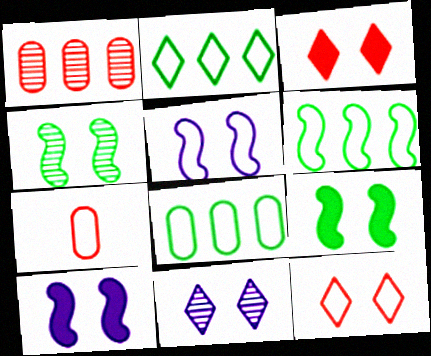[[2, 5, 7], 
[2, 6, 8]]